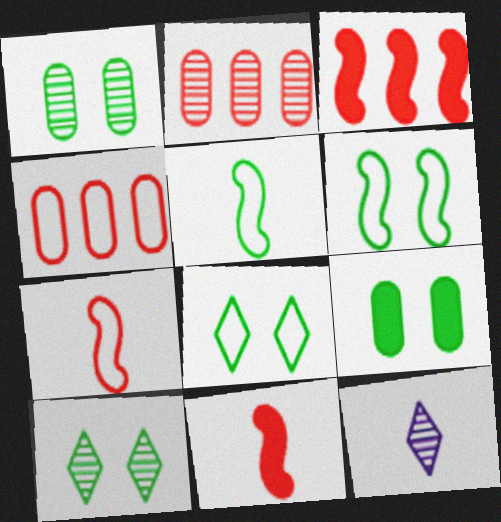[[6, 9, 10]]